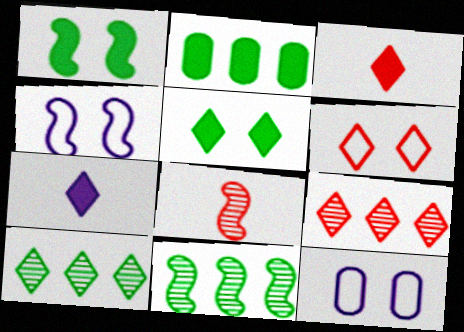[[3, 6, 9], 
[3, 11, 12], 
[6, 7, 10]]